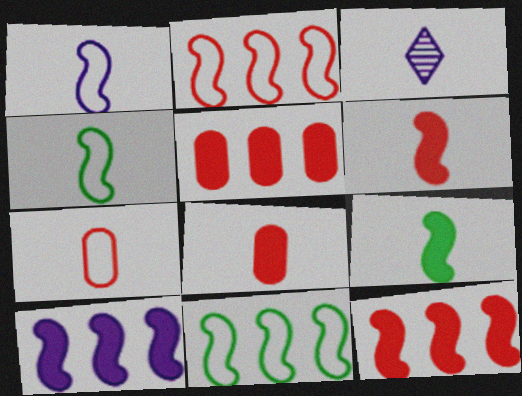[[3, 4, 8], 
[3, 7, 9]]